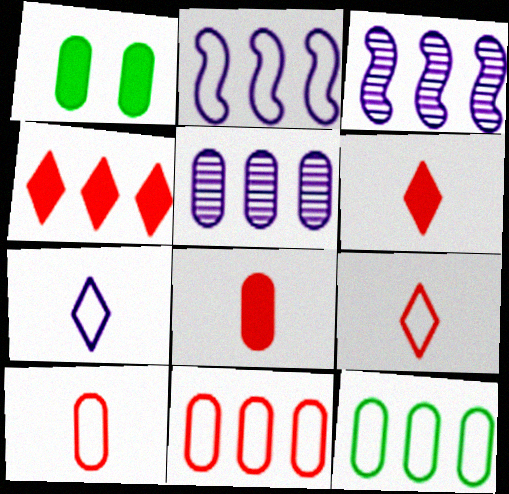[[1, 3, 9], 
[1, 5, 10], 
[3, 4, 12]]